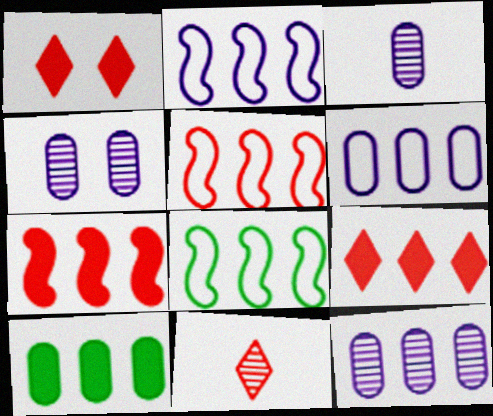[[1, 3, 8], 
[2, 5, 8], 
[3, 4, 12], 
[8, 9, 12]]